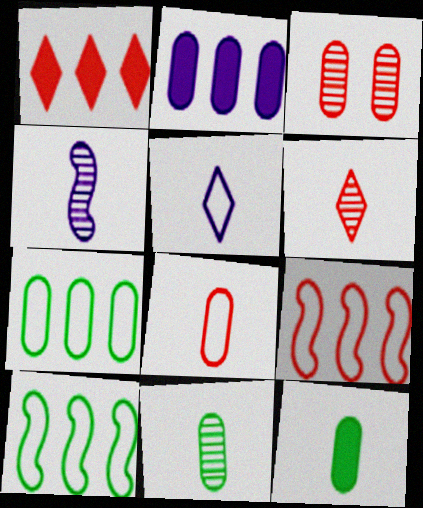[[4, 6, 11]]